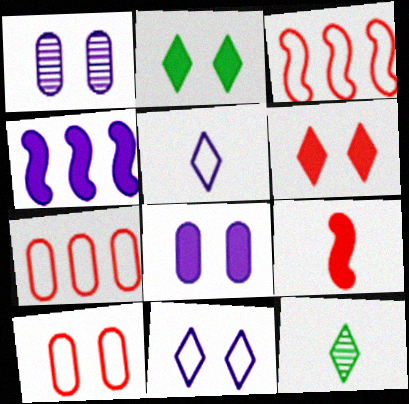[[1, 4, 5], 
[3, 8, 12], 
[4, 10, 12]]